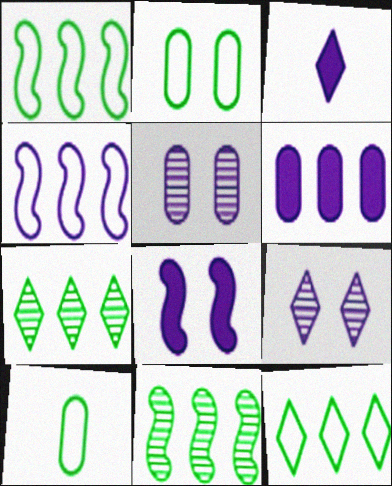[[3, 4, 5], 
[3, 6, 8]]